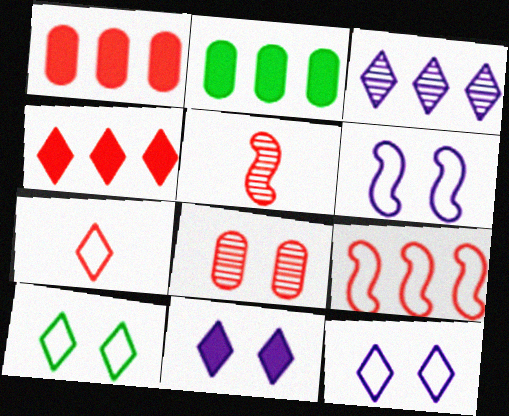[[2, 3, 9], 
[2, 5, 12]]